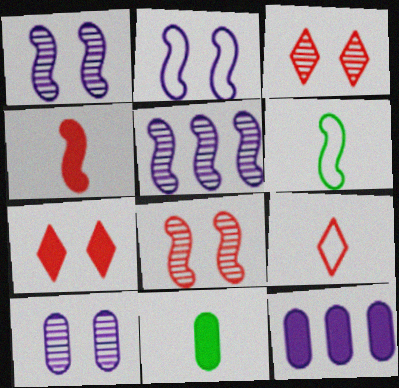[[3, 6, 12]]